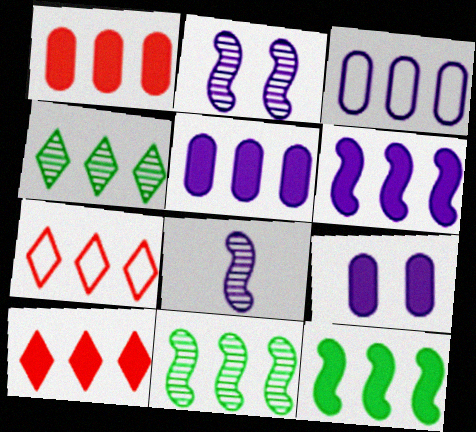[[3, 10, 11], 
[5, 7, 11], 
[5, 10, 12]]